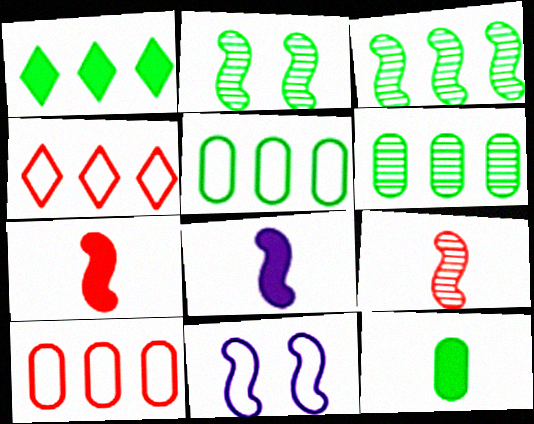[[1, 3, 5], 
[3, 7, 11]]